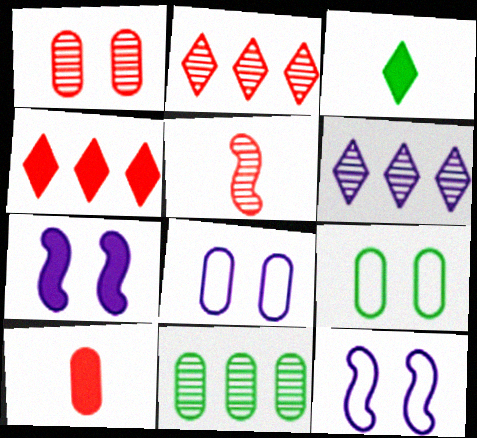[[1, 2, 5], 
[8, 10, 11]]